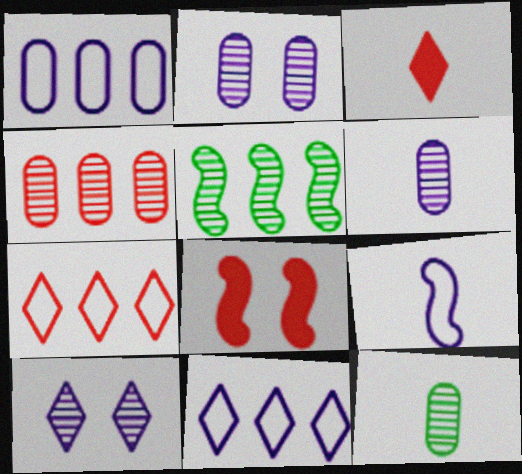[[2, 4, 12], 
[3, 9, 12], 
[5, 8, 9], 
[8, 11, 12]]